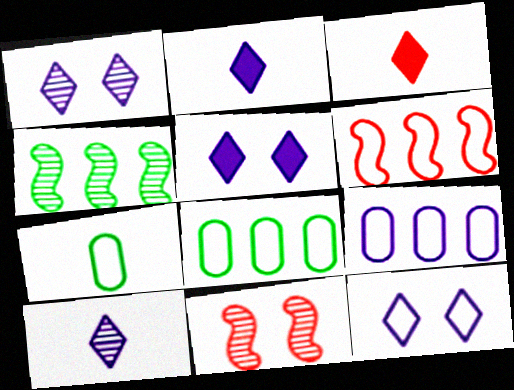[[1, 5, 12], 
[2, 8, 11], 
[6, 7, 12]]